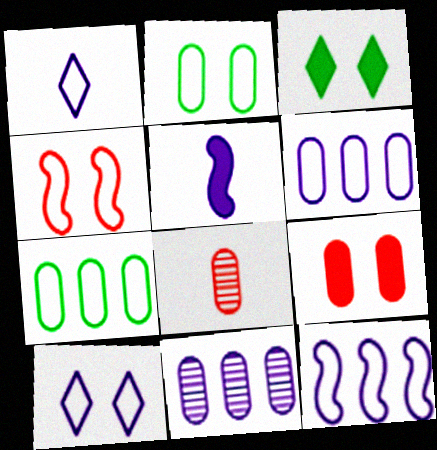[[1, 4, 7], 
[2, 4, 10], 
[3, 8, 12], 
[5, 10, 11]]